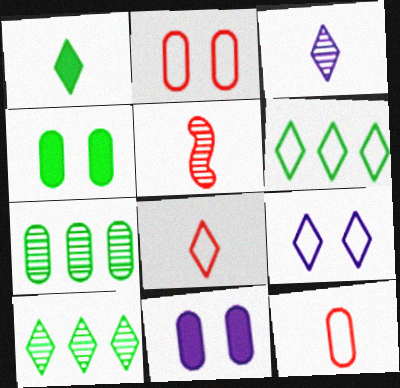[[1, 3, 8], 
[5, 6, 11], 
[6, 8, 9], 
[7, 11, 12]]